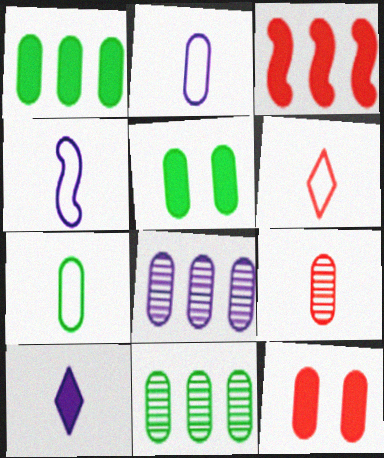[[2, 11, 12], 
[3, 5, 10], 
[4, 6, 7], 
[5, 7, 11], 
[7, 8, 12]]